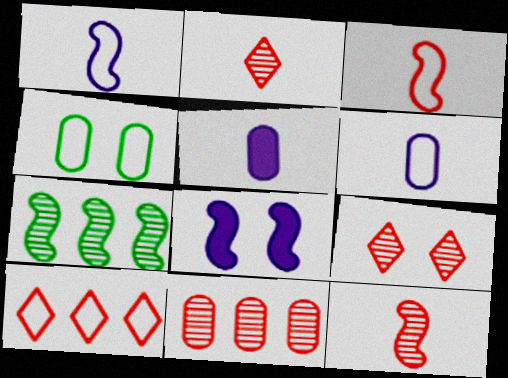[[1, 4, 10], 
[3, 7, 8], 
[4, 5, 11], 
[4, 8, 9], 
[9, 11, 12]]